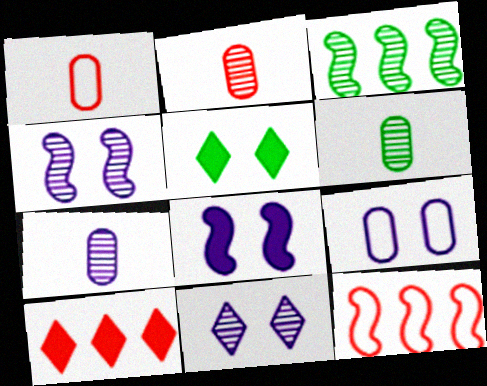[[2, 3, 11], 
[2, 6, 7], 
[5, 7, 12], 
[8, 9, 11]]